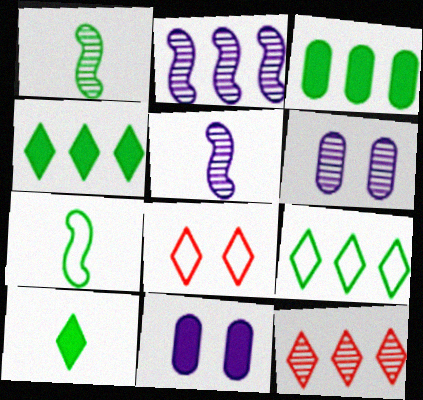[[1, 6, 12], 
[3, 5, 8], 
[7, 11, 12]]